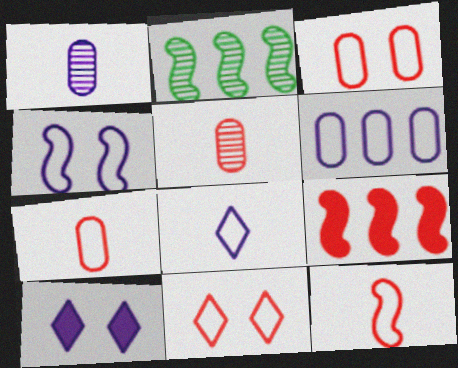[[2, 7, 10], 
[4, 6, 8], 
[5, 9, 11]]